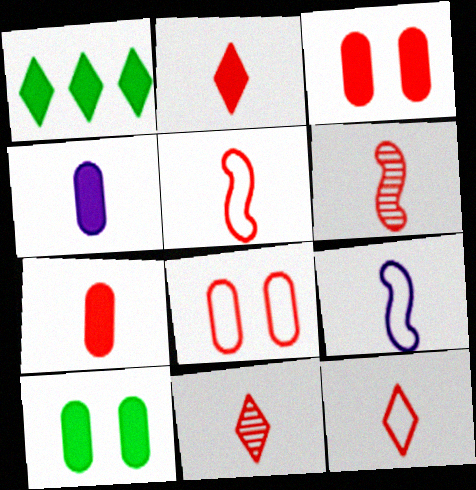[[2, 11, 12], 
[5, 7, 11], 
[6, 7, 12]]